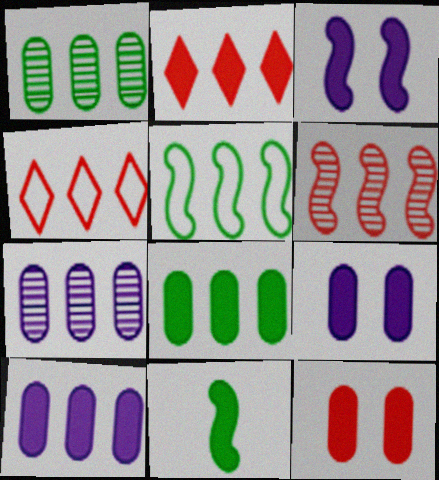[[2, 5, 7], 
[2, 9, 11]]